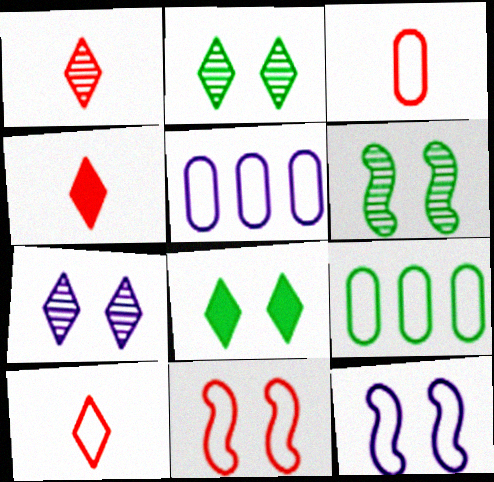[[1, 4, 10], 
[4, 5, 6], 
[9, 10, 12]]